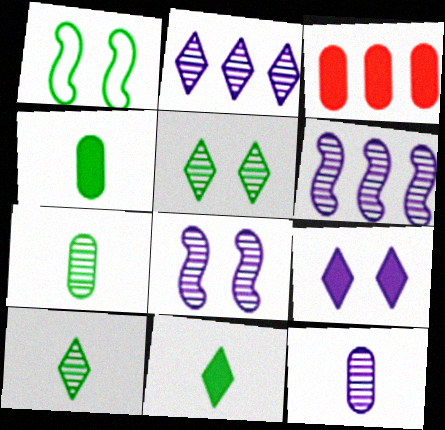[[2, 8, 12]]